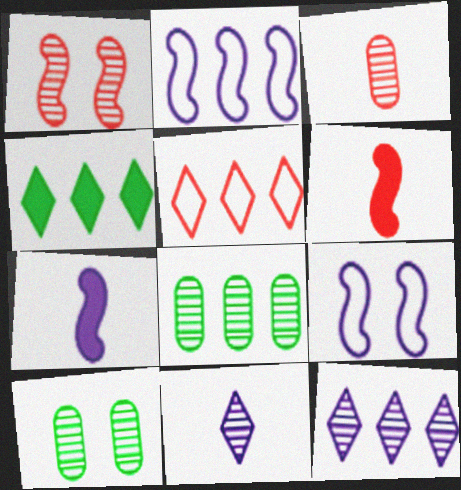[[1, 8, 11], 
[3, 4, 9], 
[4, 5, 12], 
[5, 7, 10]]